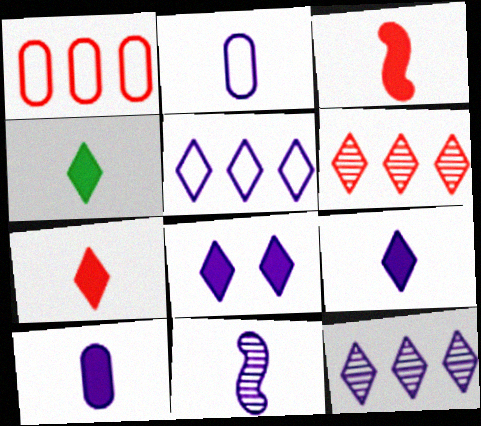[[2, 9, 11], 
[3, 4, 10], 
[4, 7, 9]]